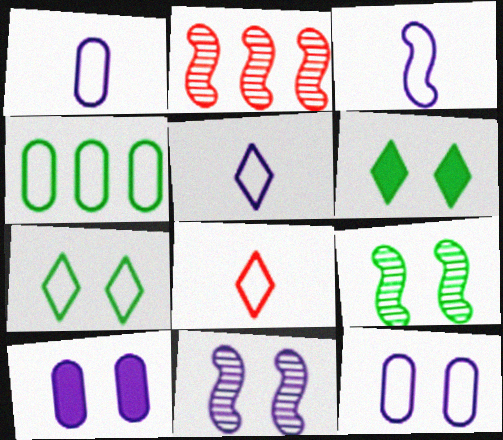[[1, 2, 6], 
[1, 3, 5]]